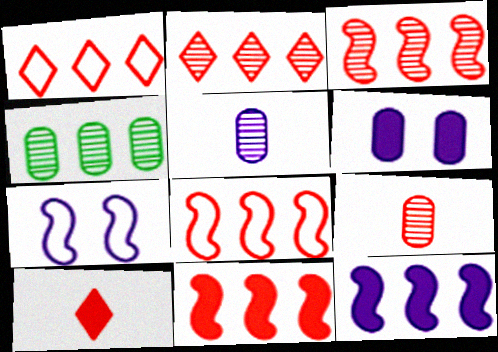[[1, 4, 12], 
[3, 8, 11], 
[4, 7, 10]]